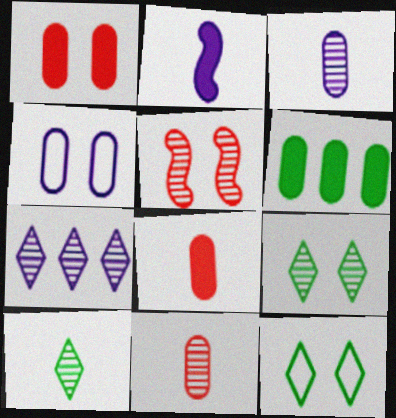[[2, 4, 7], 
[4, 6, 11]]